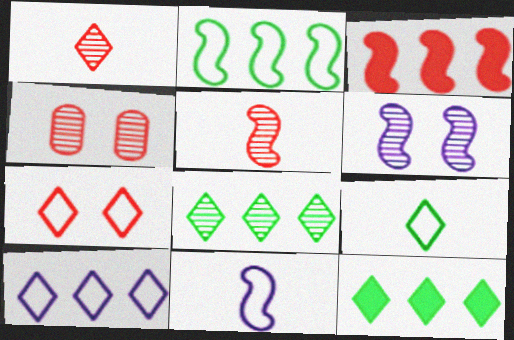[[4, 11, 12], 
[7, 9, 10]]